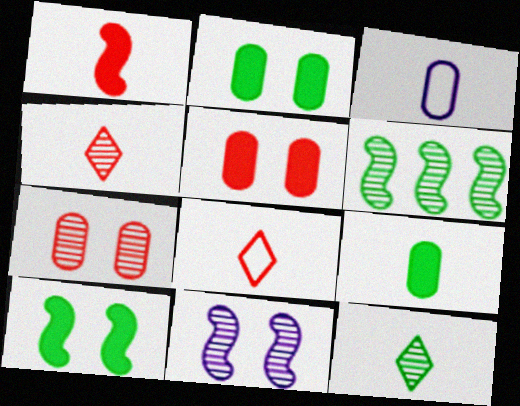[[1, 3, 12]]